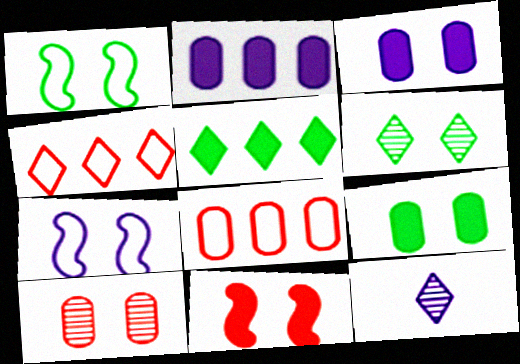[[1, 6, 9], 
[2, 7, 12]]